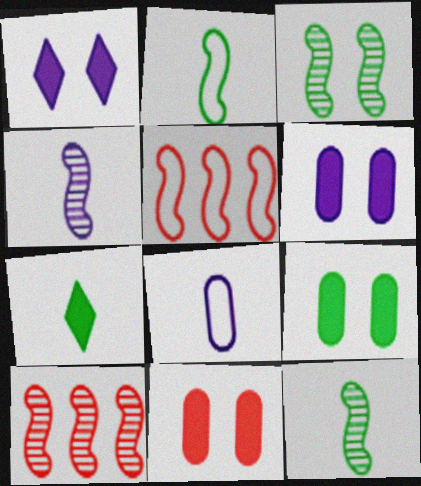[[3, 4, 10], 
[6, 9, 11]]